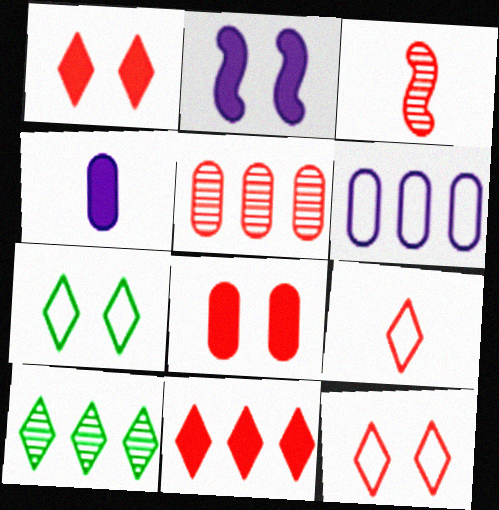[]